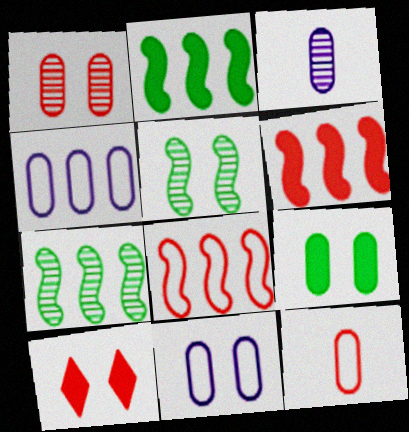[[1, 9, 11], 
[5, 10, 11]]